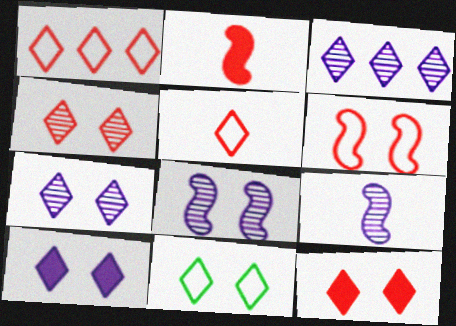[[4, 10, 11], 
[7, 11, 12]]